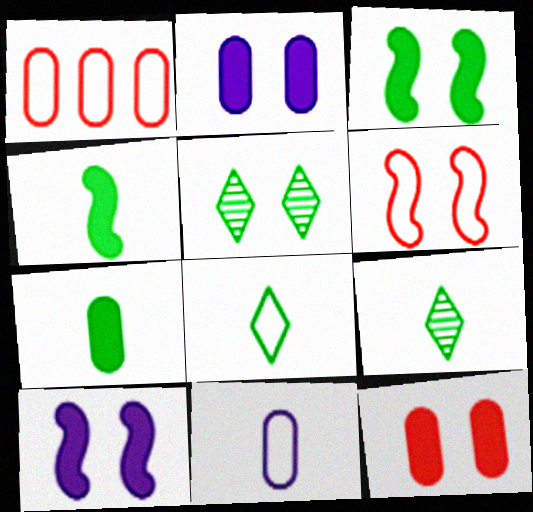[[1, 9, 10], 
[2, 5, 6]]